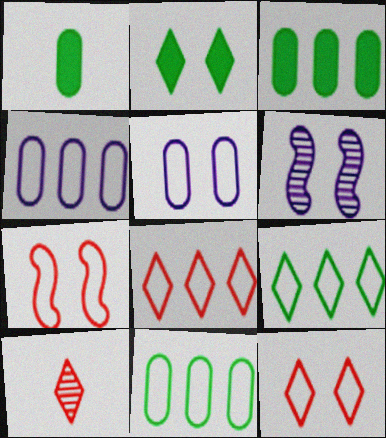[[1, 6, 8]]